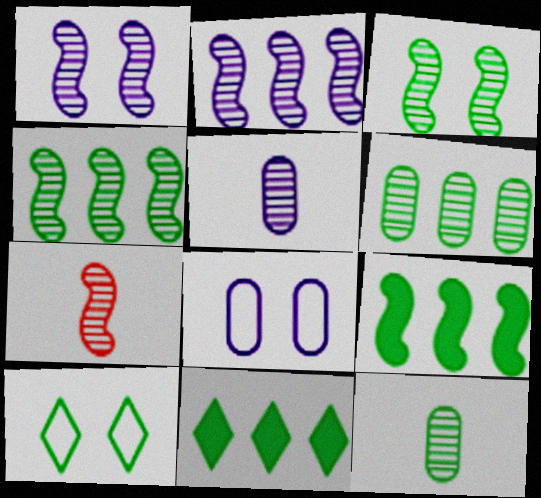[[1, 4, 7], 
[2, 3, 7], 
[7, 8, 11], 
[9, 10, 12]]